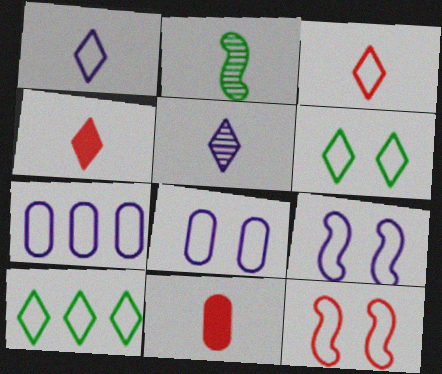[[1, 2, 11], 
[1, 7, 9], 
[6, 8, 12]]